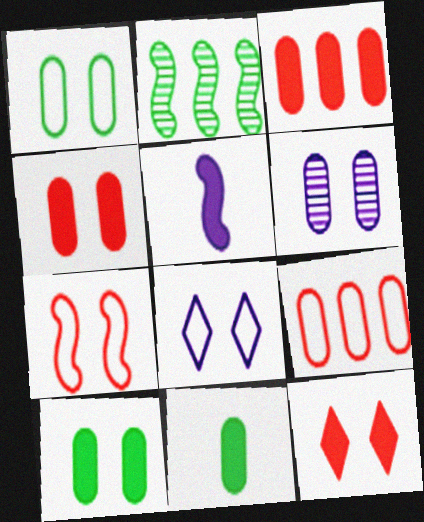[[1, 4, 6], 
[1, 7, 8], 
[2, 5, 7], 
[6, 9, 11]]